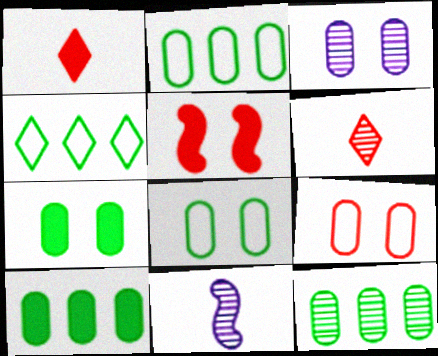[[2, 10, 12], 
[3, 7, 9]]